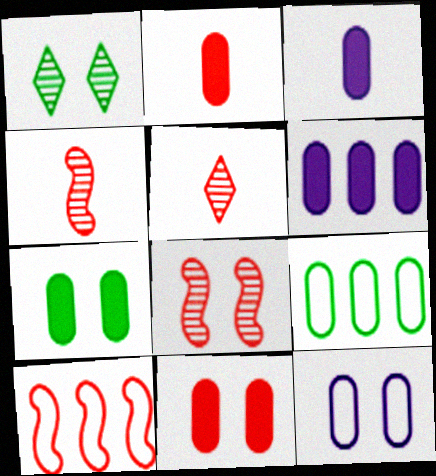[[1, 3, 10], 
[2, 6, 7], 
[5, 10, 11]]